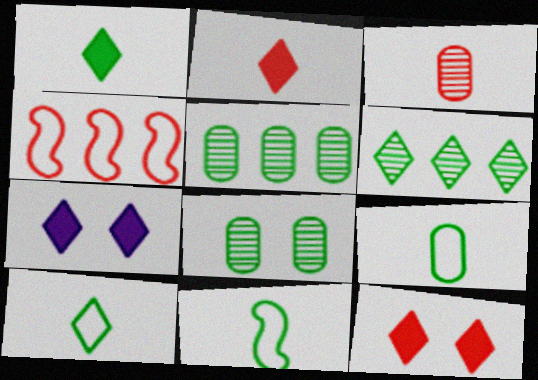[[3, 4, 12], 
[9, 10, 11]]